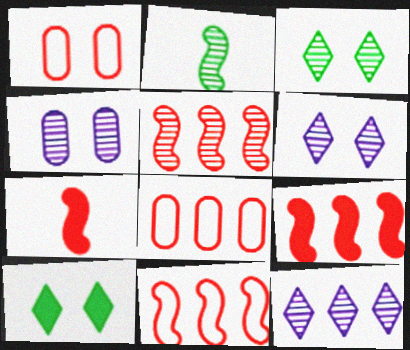[[5, 9, 11]]